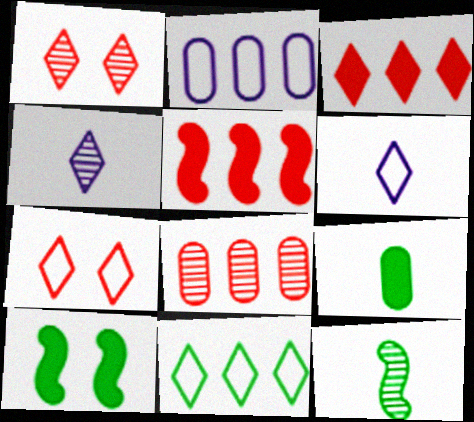[[6, 7, 11], 
[6, 8, 10]]